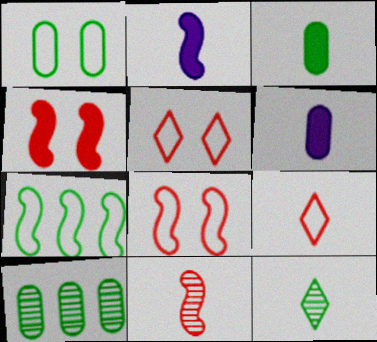[[1, 3, 10], 
[2, 5, 10]]